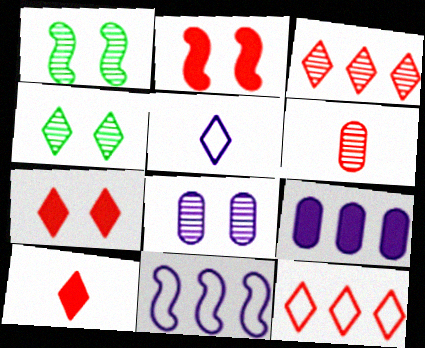[[2, 6, 12]]